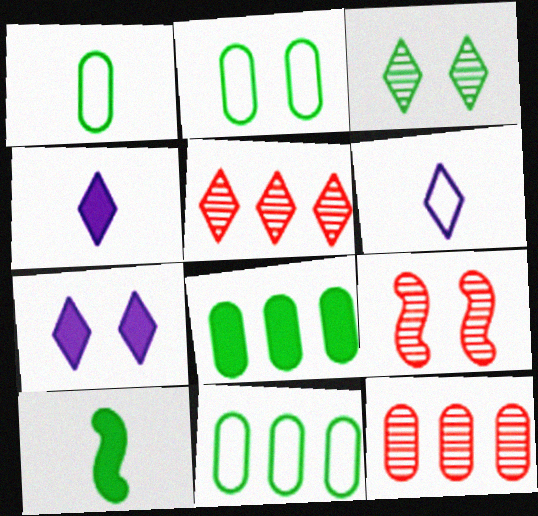[[1, 2, 11], 
[2, 7, 9], 
[3, 10, 11], 
[4, 9, 11], 
[6, 8, 9]]